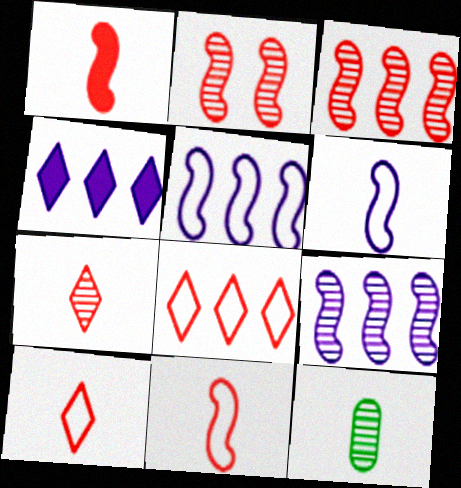[]